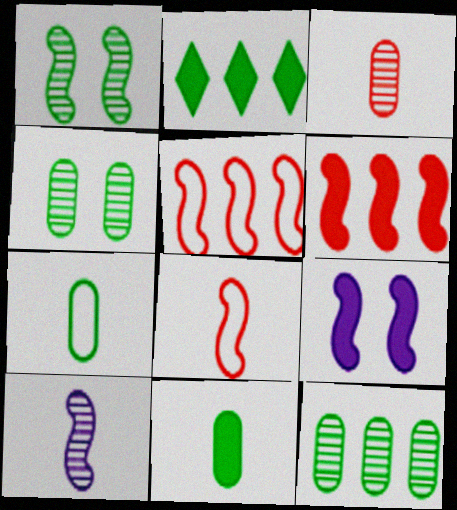[[1, 2, 7]]